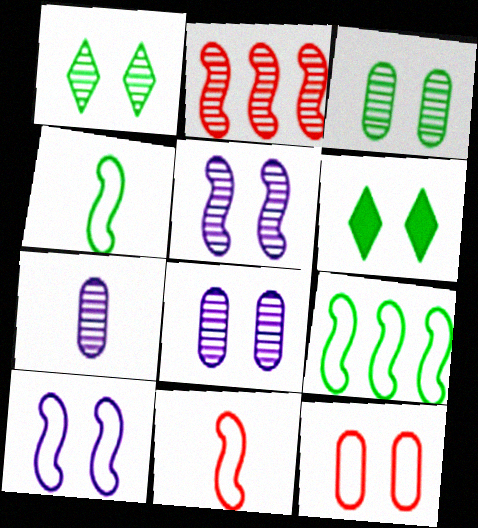[[1, 2, 7], 
[5, 6, 12], 
[9, 10, 11]]